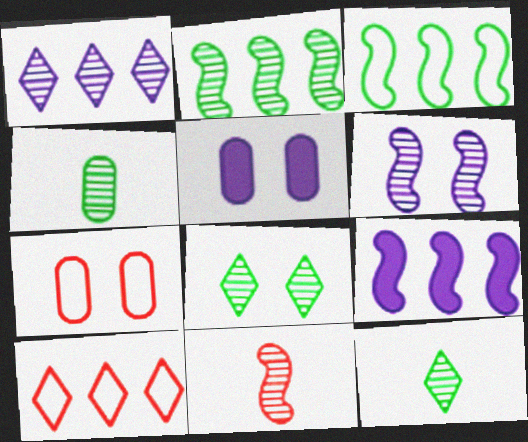[[2, 4, 8], 
[2, 6, 11], 
[7, 9, 12]]